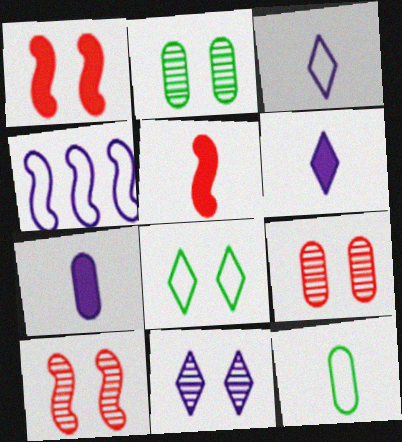[[2, 10, 11], 
[4, 7, 11]]